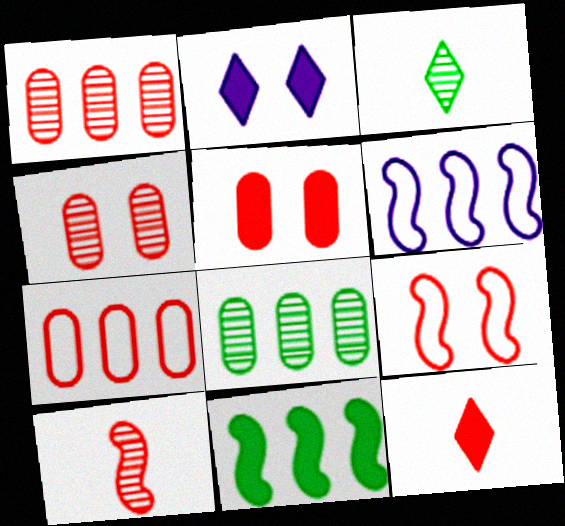[[1, 9, 12], 
[3, 5, 6]]